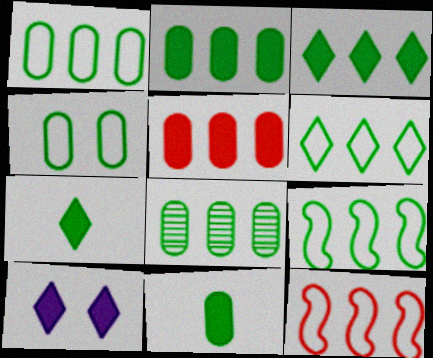[[1, 2, 8], 
[1, 6, 9], 
[3, 8, 9], 
[4, 8, 11]]